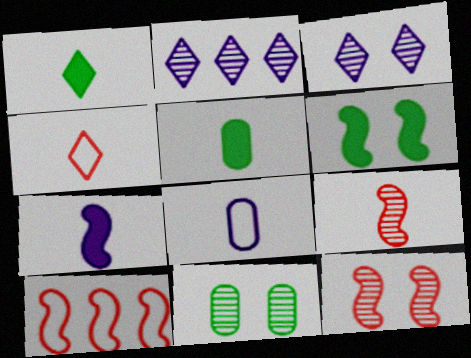[[1, 8, 9], 
[2, 9, 11], 
[3, 5, 10], 
[3, 11, 12]]